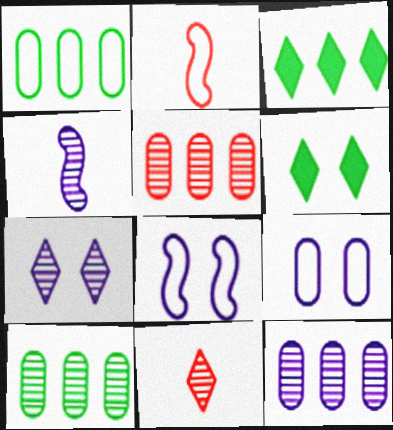[[2, 6, 12], 
[4, 7, 12], 
[5, 10, 12]]